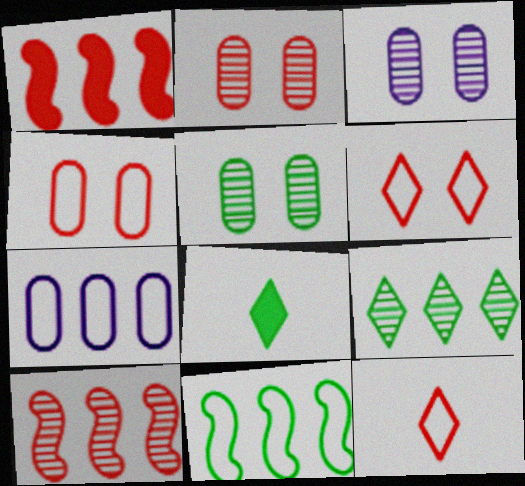[[1, 2, 12], 
[1, 7, 9], 
[2, 3, 5], 
[5, 8, 11]]